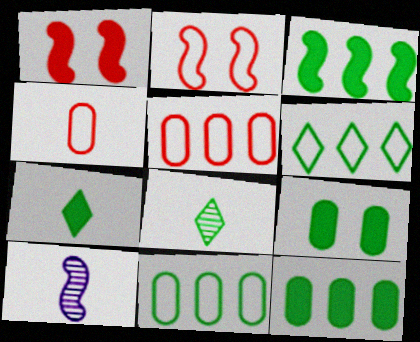[[2, 3, 10], 
[3, 7, 9], 
[4, 7, 10]]